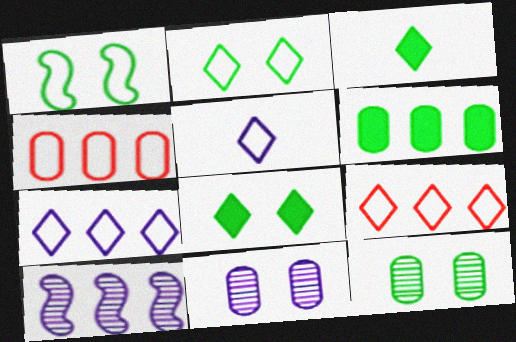[[1, 4, 5], 
[1, 8, 12], 
[2, 5, 9], 
[6, 9, 10]]